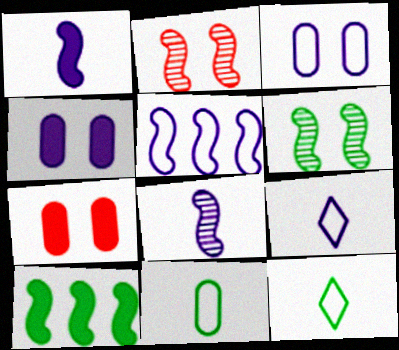[[3, 5, 9]]